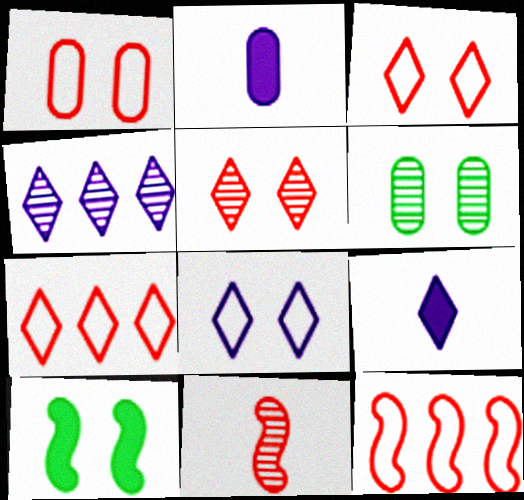[[4, 6, 11], 
[4, 8, 9], 
[6, 9, 12]]